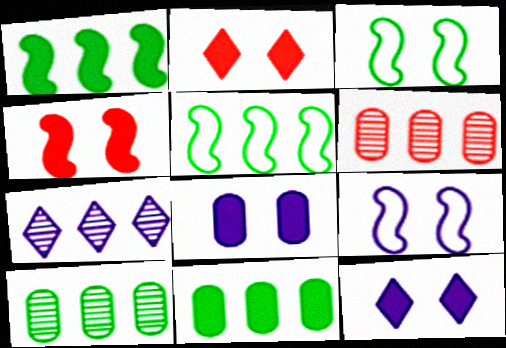[]